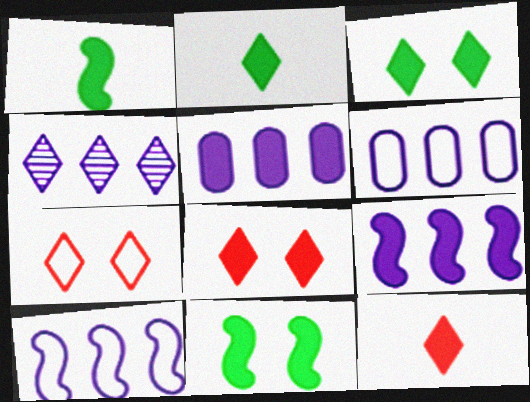[[1, 5, 8], 
[2, 4, 7], 
[4, 5, 10], 
[4, 6, 9], 
[5, 11, 12]]